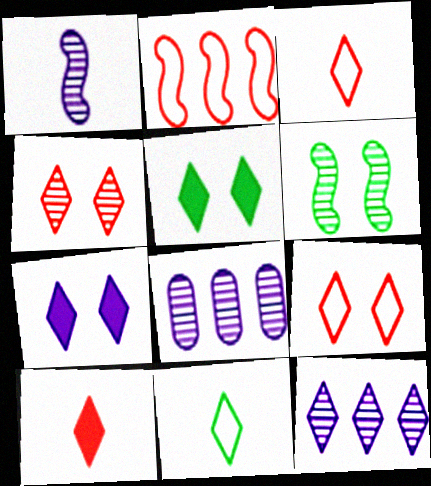[[3, 5, 12]]